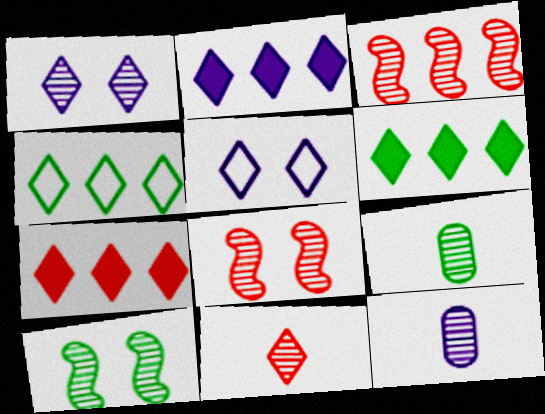[[1, 3, 9], 
[2, 6, 7], 
[5, 6, 11]]